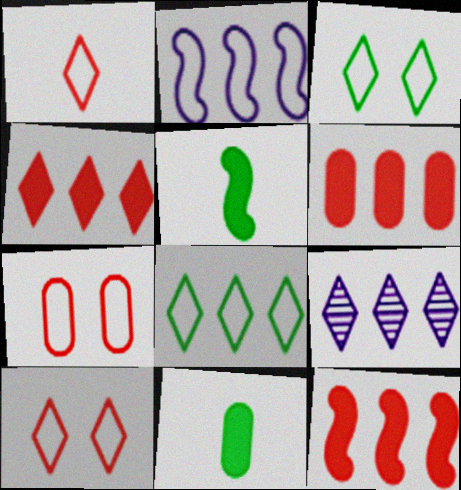[[4, 6, 12], 
[4, 8, 9], 
[5, 7, 9]]